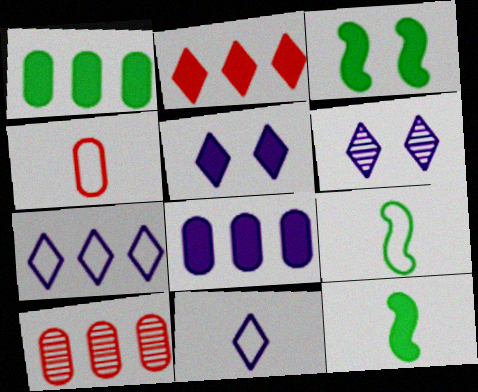[[3, 10, 11], 
[4, 9, 11], 
[5, 9, 10]]